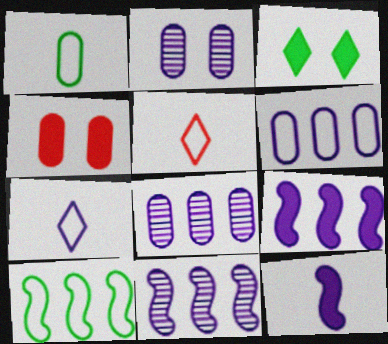[[1, 4, 8], 
[2, 7, 9]]